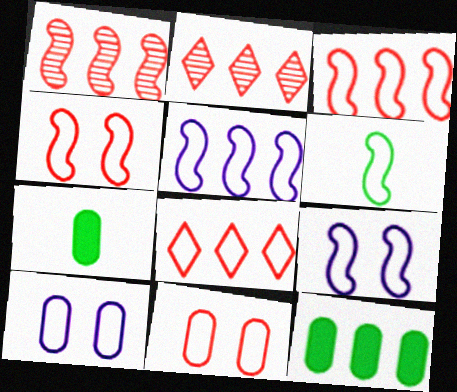[[2, 5, 12], 
[2, 7, 9], 
[3, 6, 9], 
[4, 5, 6], 
[6, 8, 10]]